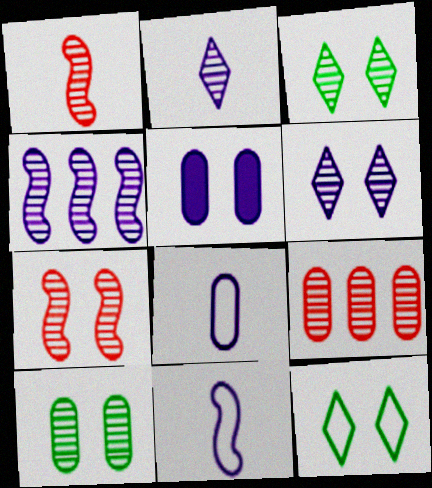[[5, 7, 12], 
[6, 7, 10]]